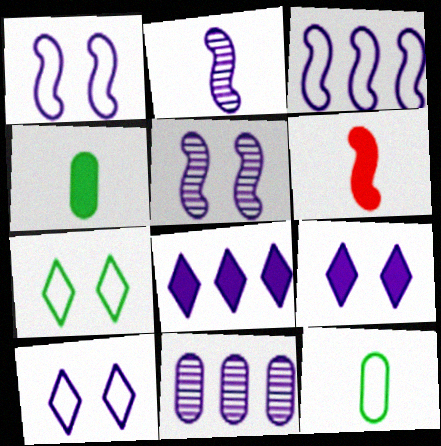[[3, 8, 11], 
[6, 7, 11]]